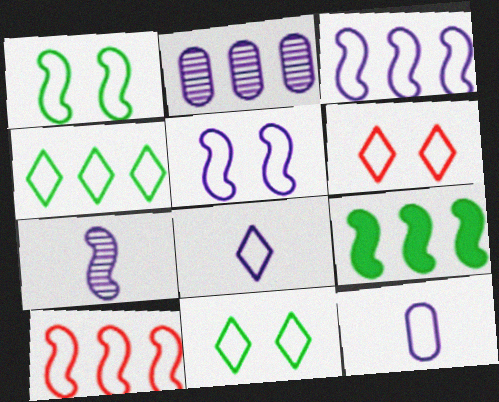[[4, 6, 8], 
[10, 11, 12]]